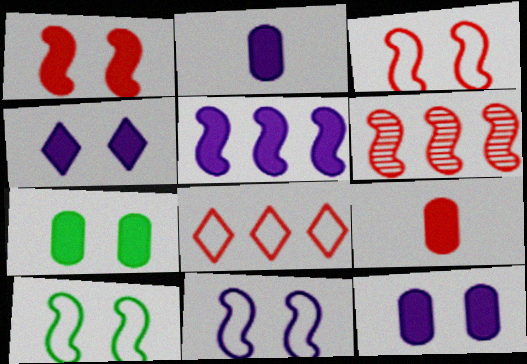[[1, 4, 7], 
[2, 4, 5], 
[3, 10, 11]]